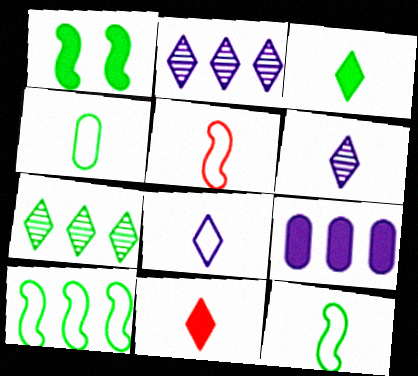[[1, 4, 7], 
[1, 9, 11], 
[4, 5, 8]]